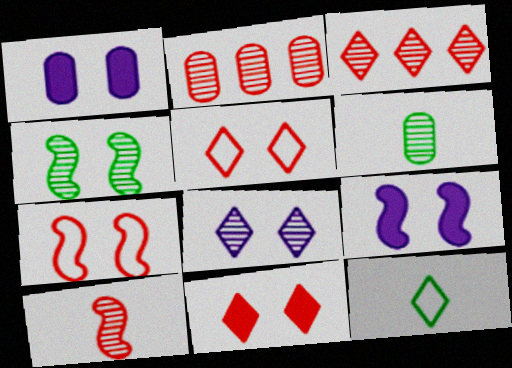[[1, 4, 5], 
[2, 9, 12], 
[4, 7, 9]]